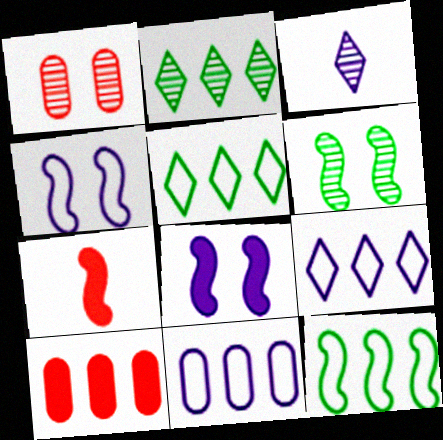[[3, 8, 11]]